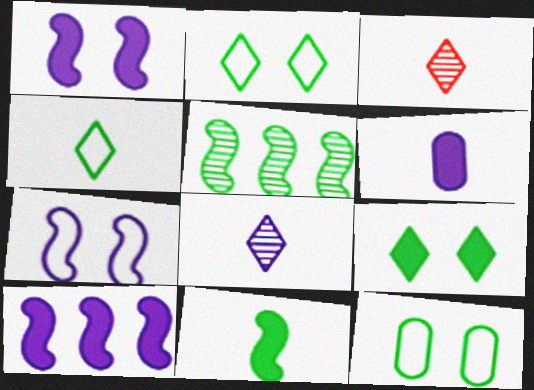[[3, 10, 12]]